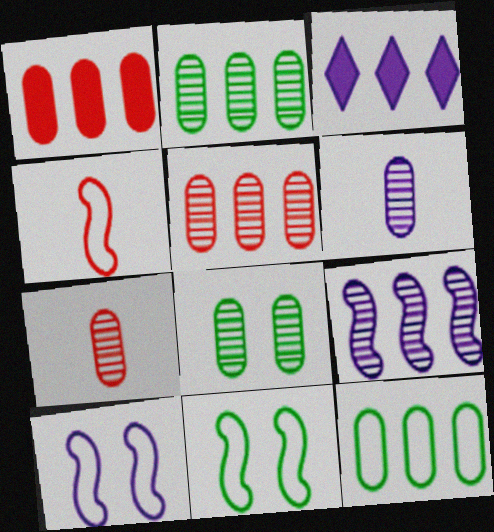[[3, 4, 8], 
[3, 6, 10], 
[3, 7, 11], 
[5, 6, 8]]